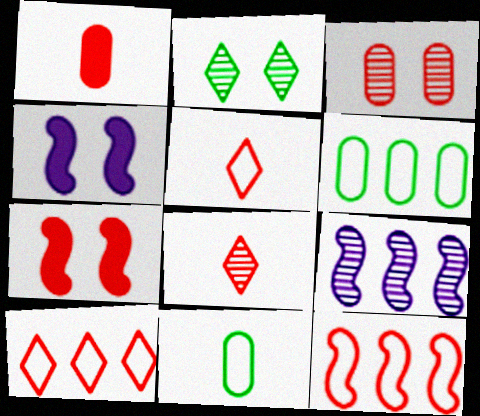[[4, 6, 8]]